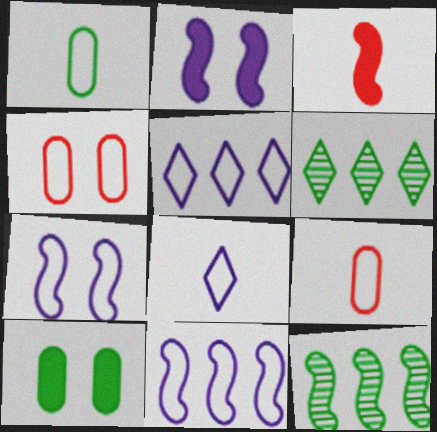[[2, 6, 9], 
[3, 7, 12]]